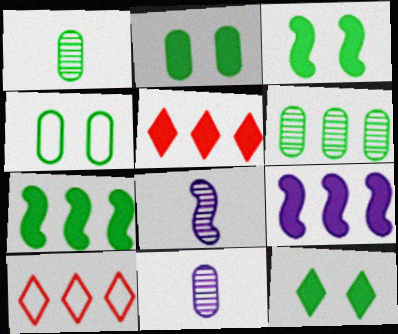[[2, 3, 12], 
[2, 8, 10], 
[3, 10, 11], 
[4, 5, 8], 
[6, 9, 10]]